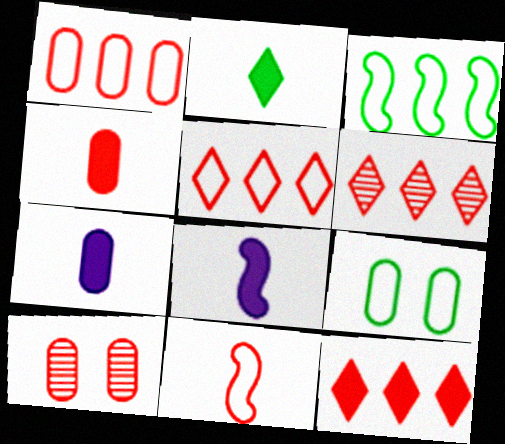[[1, 4, 10], 
[2, 4, 8], 
[5, 6, 12], 
[6, 8, 9], 
[10, 11, 12]]